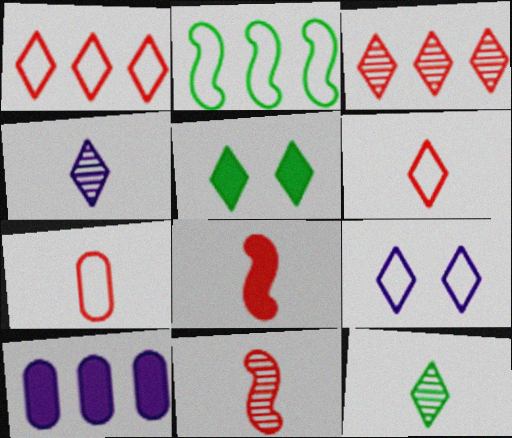[[1, 4, 5], 
[2, 3, 10], 
[2, 7, 9], 
[5, 8, 10]]